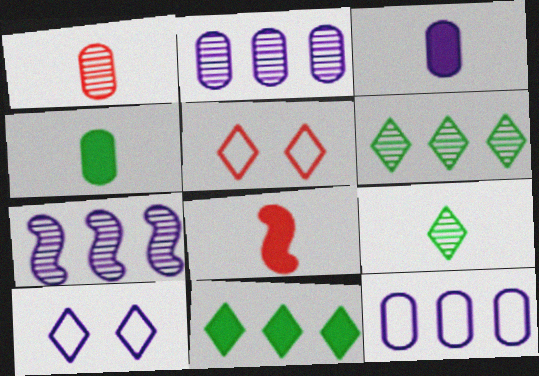[[3, 7, 10], 
[4, 5, 7]]